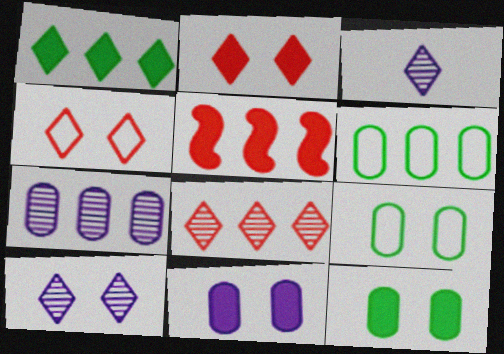[[1, 3, 4], 
[3, 5, 9]]